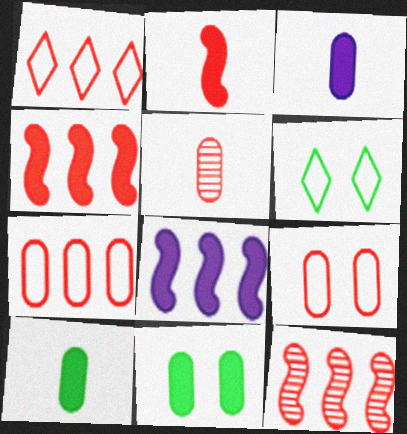[[3, 6, 12], 
[5, 6, 8]]